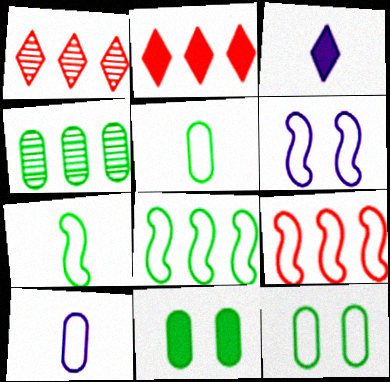[[4, 5, 11], 
[6, 7, 9]]